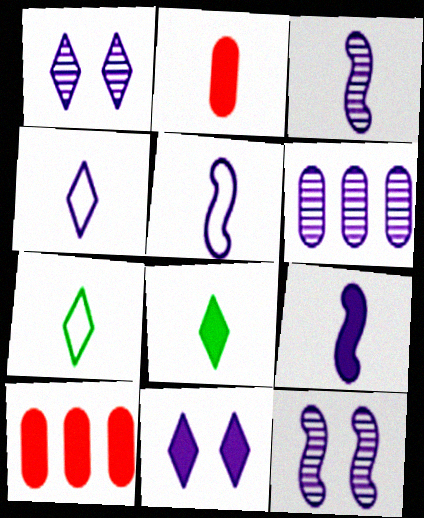[[1, 3, 6], 
[2, 3, 7], 
[2, 8, 9], 
[3, 5, 9], 
[5, 6, 11], 
[7, 10, 12]]